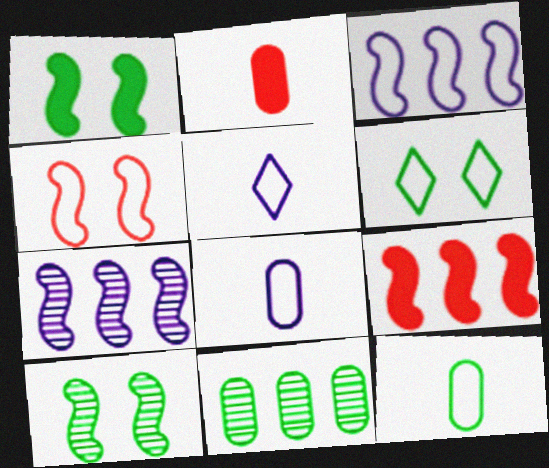[[2, 6, 7]]